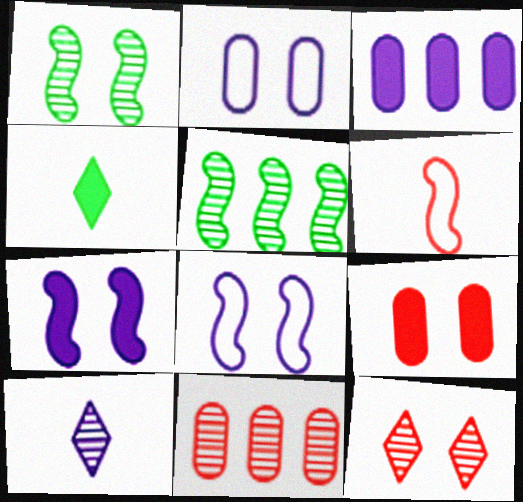[[1, 10, 11], 
[3, 8, 10], 
[4, 8, 11], 
[5, 6, 7]]